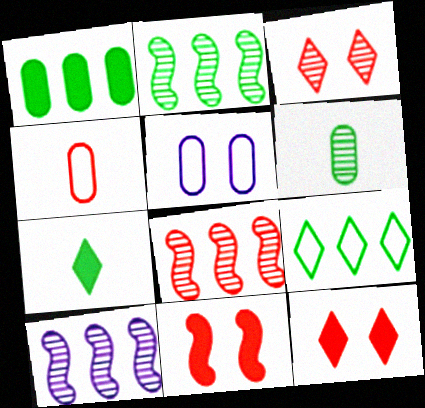[[1, 2, 9], 
[2, 8, 10], 
[3, 6, 10], 
[4, 8, 12], 
[5, 7, 8]]